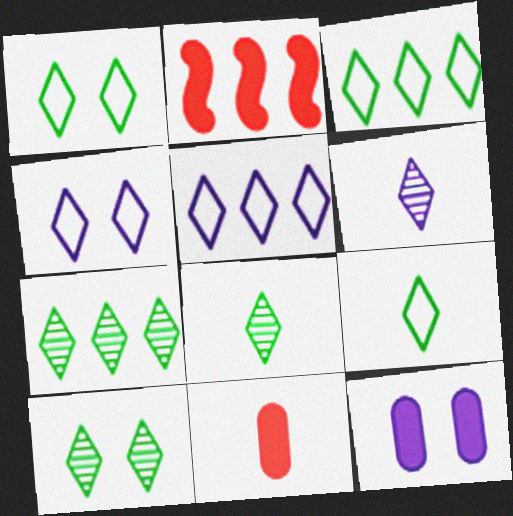[[1, 3, 9], 
[7, 8, 10]]